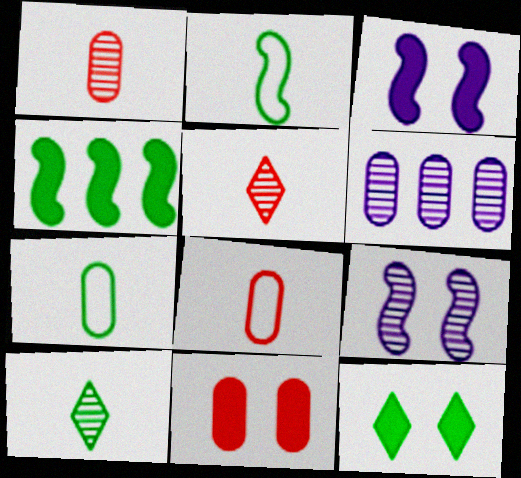[[3, 11, 12], 
[6, 7, 11]]